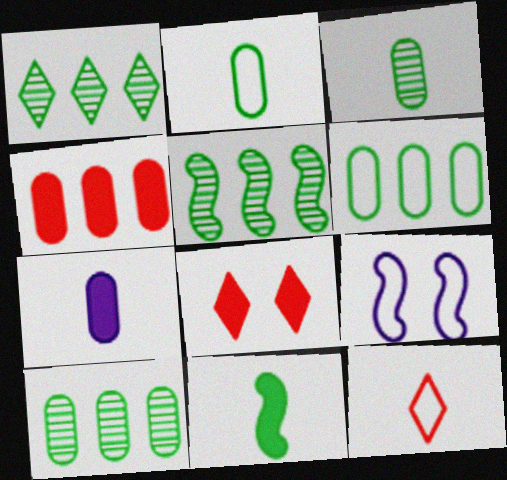[[1, 5, 10], 
[6, 9, 12]]